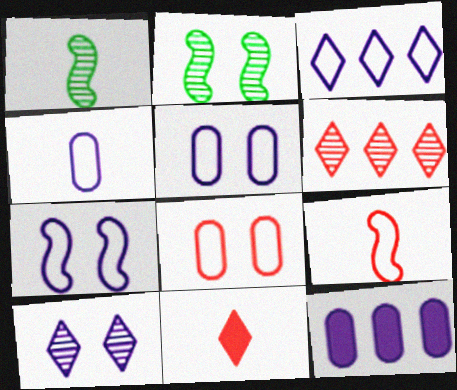[[1, 4, 11], 
[3, 4, 7]]